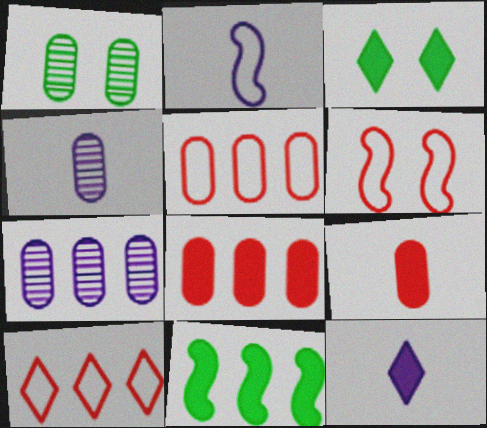[[2, 4, 12], 
[7, 10, 11]]